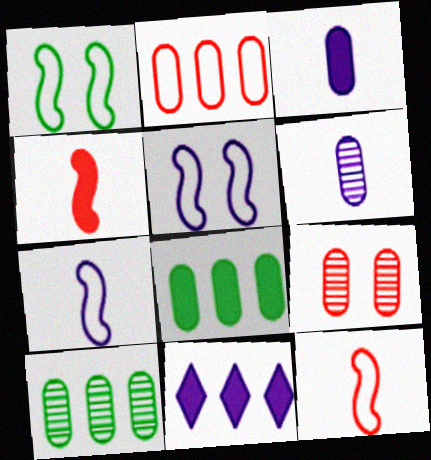[[5, 6, 11], 
[6, 9, 10]]